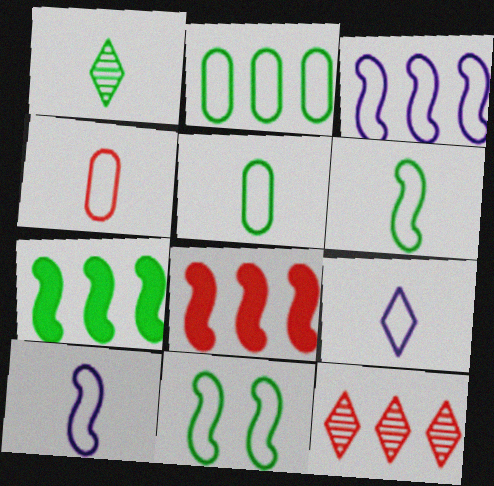[[4, 6, 9]]